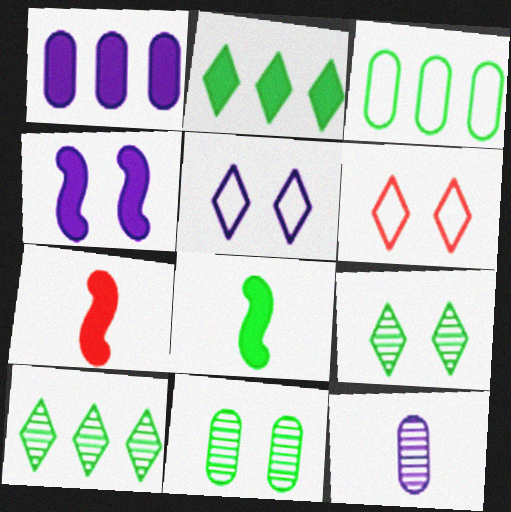[[3, 8, 9], 
[4, 6, 11]]